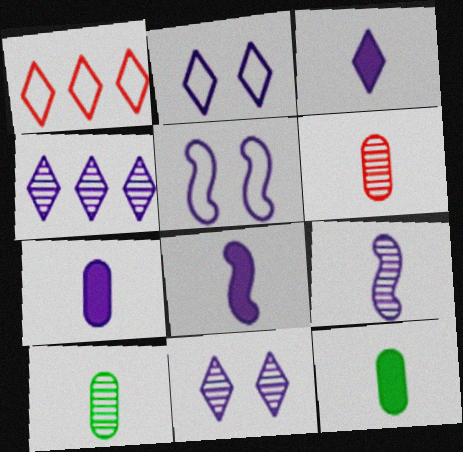[[2, 3, 4], 
[3, 7, 8], 
[4, 5, 7]]